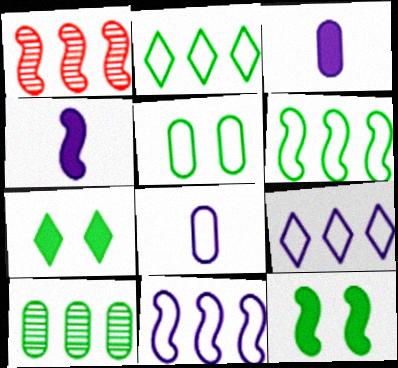[[1, 7, 8]]